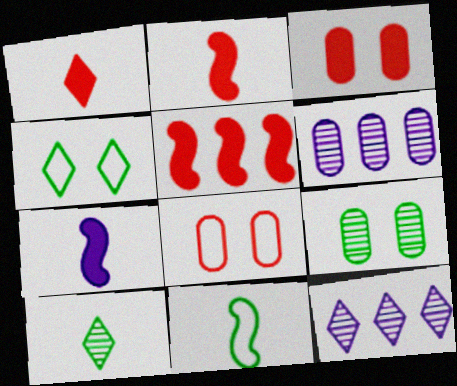[[1, 3, 5], 
[1, 4, 12], 
[2, 4, 6], 
[3, 11, 12]]